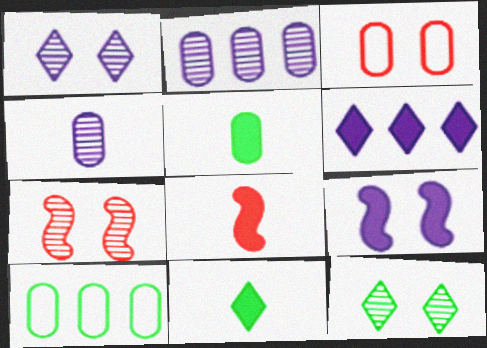[[1, 8, 10], 
[2, 3, 5], 
[3, 9, 12]]